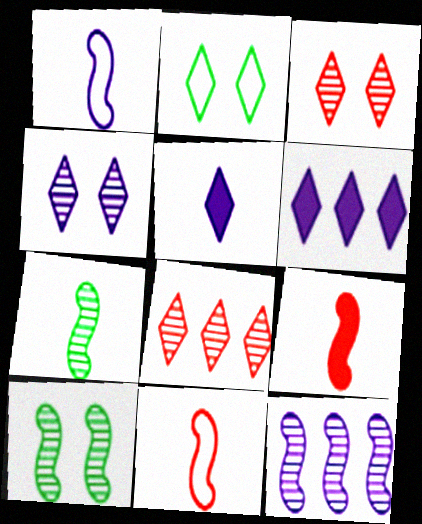[[1, 7, 9], 
[2, 5, 8]]